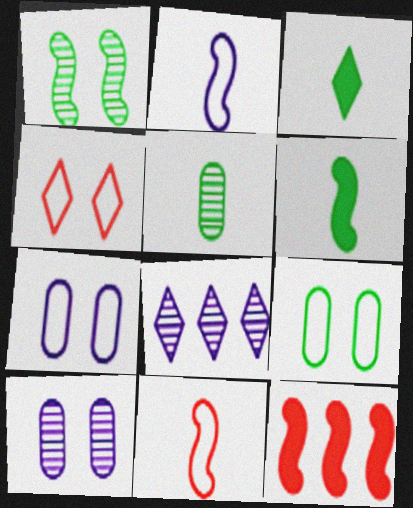[[1, 2, 12], 
[3, 4, 8]]